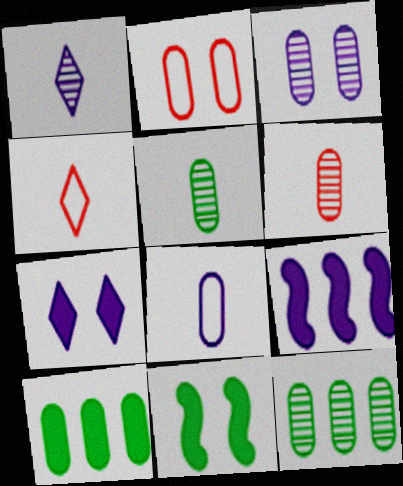[[3, 6, 12]]